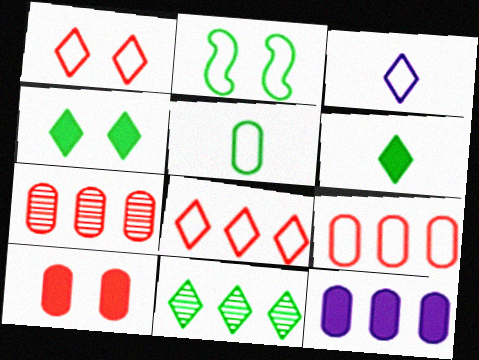[[2, 3, 9]]